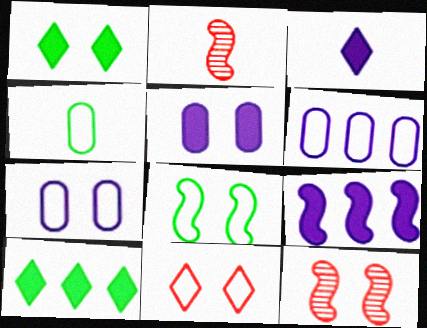[[1, 2, 6], 
[1, 7, 12], 
[2, 3, 4], 
[2, 7, 10], 
[2, 8, 9], 
[3, 5, 9], 
[7, 8, 11]]